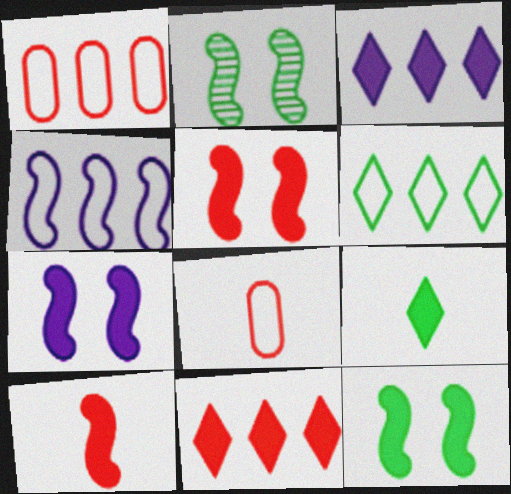[[1, 4, 6], 
[2, 3, 8], 
[2, 4, 10], 
[5, 7, 12]]